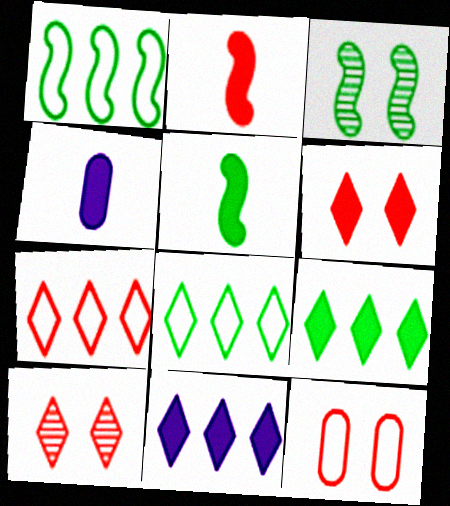[[1, 3, 5], 
[1, 4, 10], 
[3, 4, 7]]